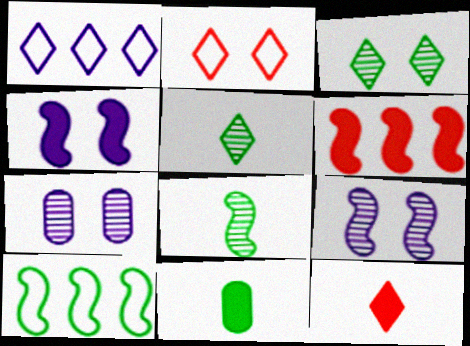[[1, 3, 12], 
[3, 10, 11], 
[7, 10, 12]]